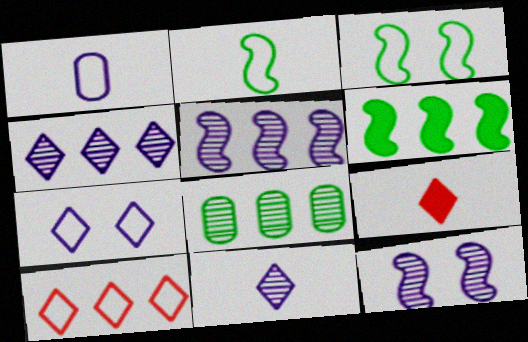[[1, 3, 10]]